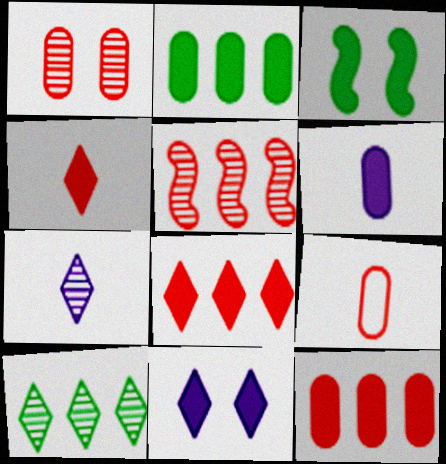[[1, 9, 12], 
[3, 6, 8]]